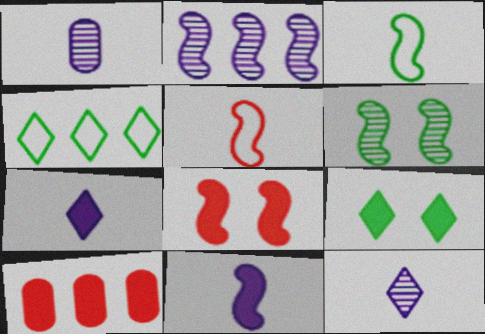[[1, 4, 8], 
[2, 3, 8], 
[2, 4, 10], 
[9, 10, 11]]